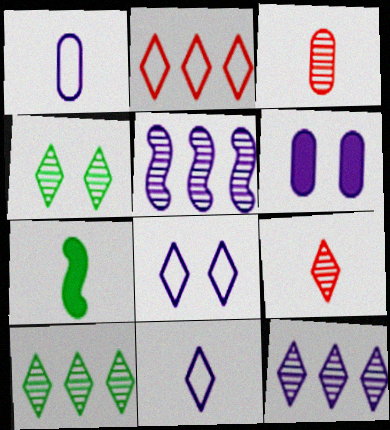[[1, 7, 9], 
[3, 4, 5], 
[3, 7, 11], 
[4, 9, 12], 
[5, 6, 11]]